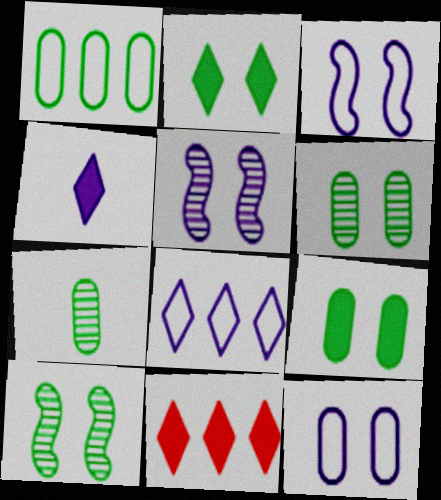[[1, 7, 9], 
[2, 4, 11], 
[3, 7, 11]]